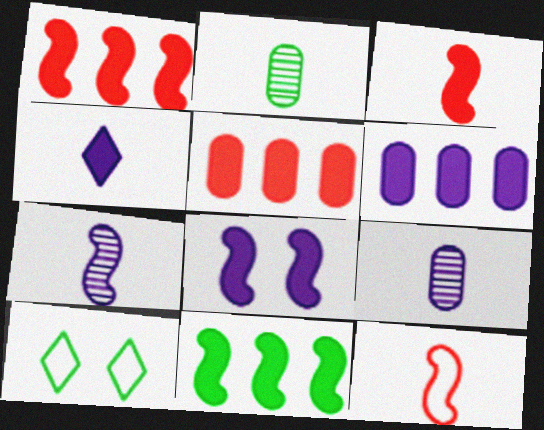[[1, 9, 10], 
[2, 4, 12], 
[2, 10, 11], 
[3, 8, 11], 
[4, 6, 8], 
[5, 7, 10]]